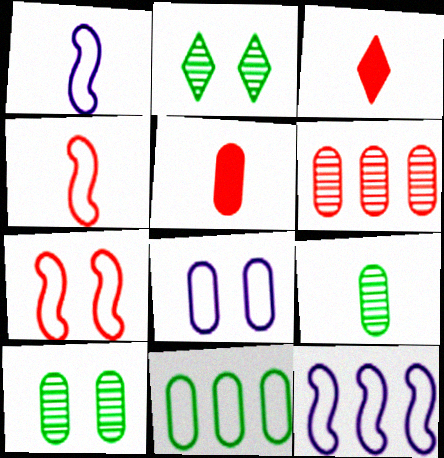[[1, 3, 9], 
[2, 5, 12], 
[3, 6, 7], 
[3, 10, 12]]